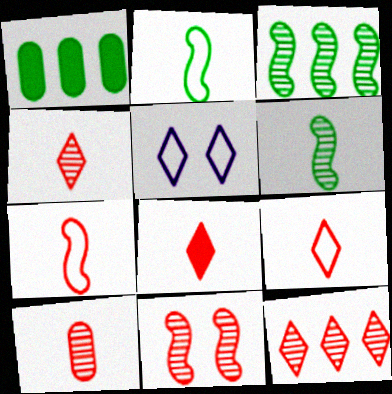[[4, 8, 9], 
[7, 8, 10], 
[10, 11, 12]]